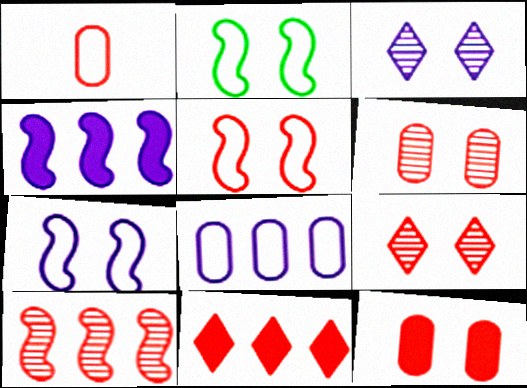[[2, 3, 12], 
[2, 5, 7], 
[5, 9, 12]]